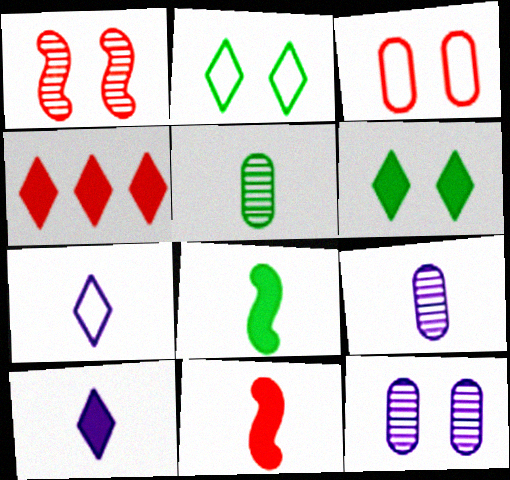[[4, 6, 10], 
[5, 7, 11]]